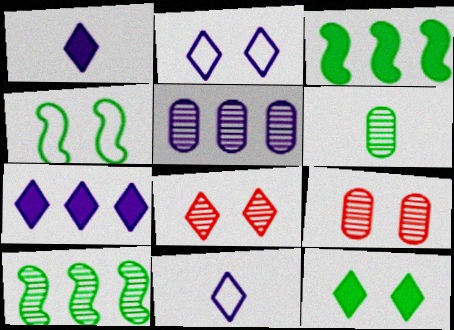[[2, 8, 12], 
[3, 9, 11], 
[5, 6, 9]]